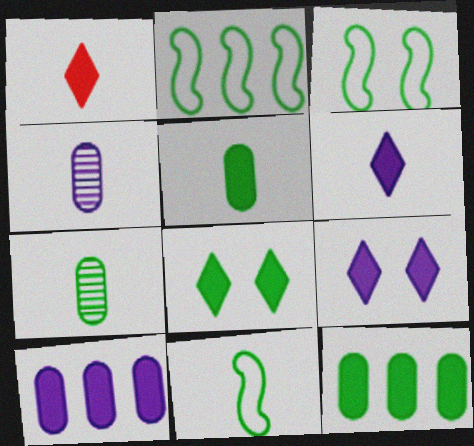[[1, 4, 11], 
[2, 3, 11], 
[2, 7, 8]]